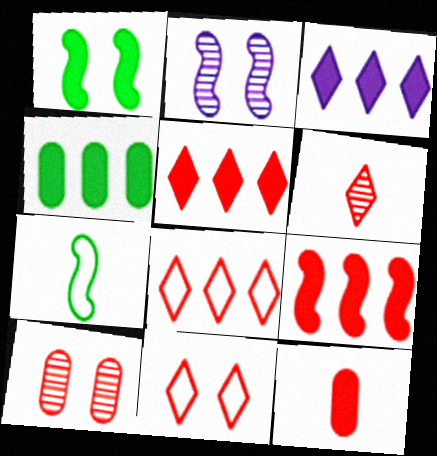[[1, 3, 12], 
[2, 7, 9], 
[3, 4, 9], 
[3, 7, 10], 
[5, 6, 11]]